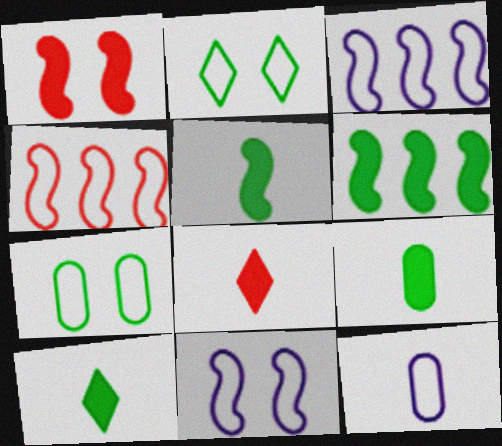[[2, 4, 12], 
[5, 9, 10]]